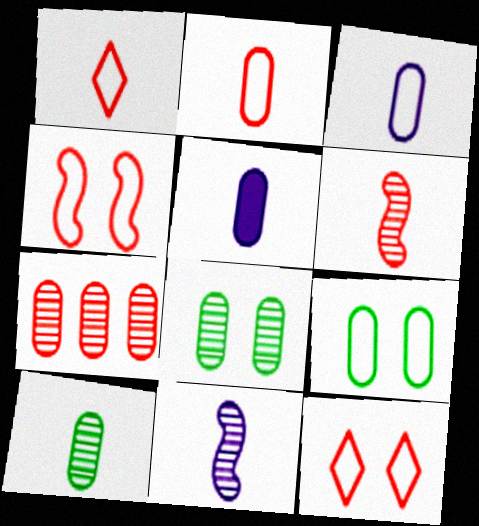[[2, 5, 10], 
[5, 7, 9]]